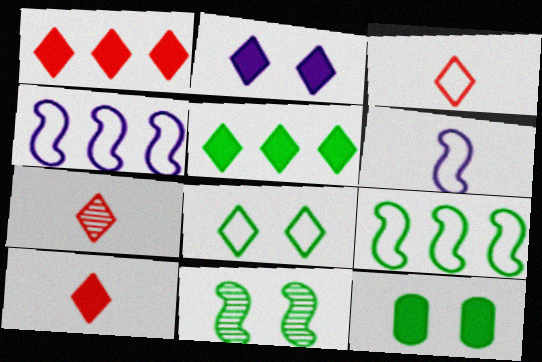[[2, 5, 10], 
[3, 7, 10], 
[4, 7, 12], 
[8, 11, 12]]